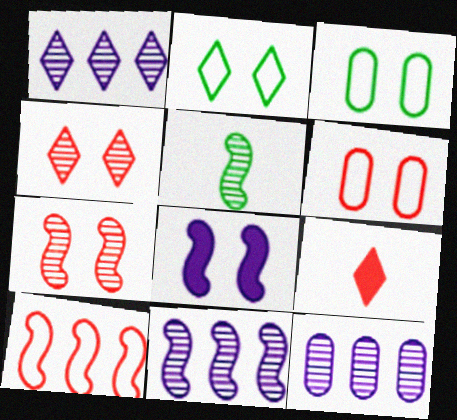[[1, 2, 9], 
[1, 11, 12], 
[3, 4, 8], 
[3, 9, 11], 
[4, 5, 12], 
[5, 7, 11], 
[5, 8, 10]]